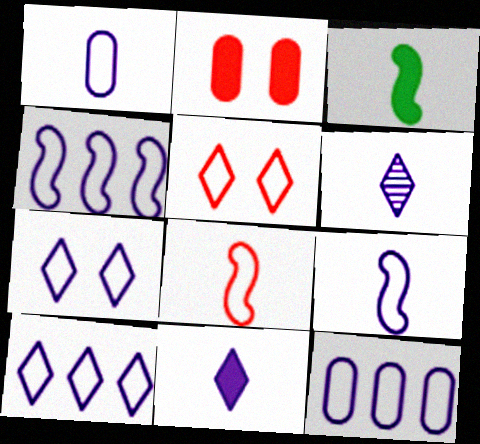[[1, 4, 7], 
[4, 10, 12], 
[7, 9, 12]]